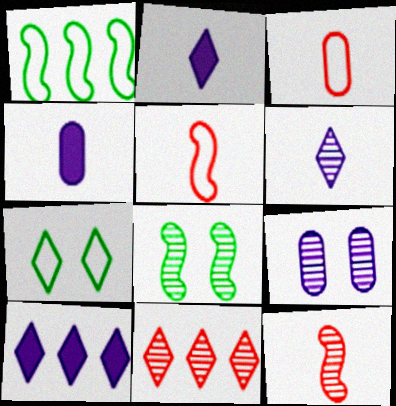[[2, 7, 11], 
[3, 8, 10]]